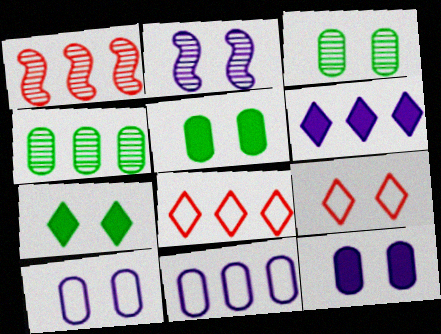[[2, 5, 9]]